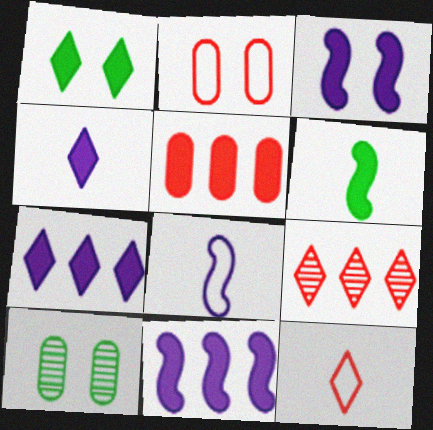[[10, 11, 12]]